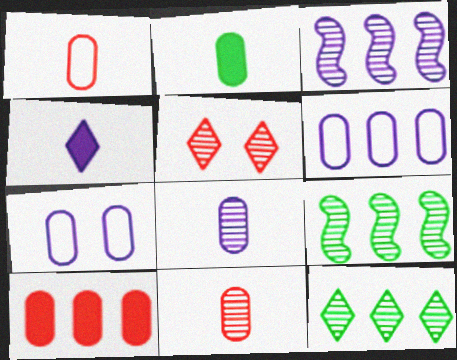[[1, 2, 8], 
[3, 4, 7], 
[5, 8, 9]]